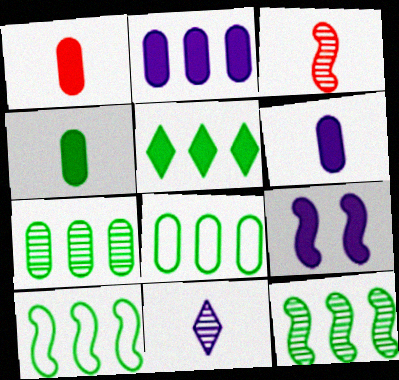[[1, 4, 6], 
[1, 5, 9], 
[3, 9, 10], 
[5, 7, 10], 
[5, 8, 12]]